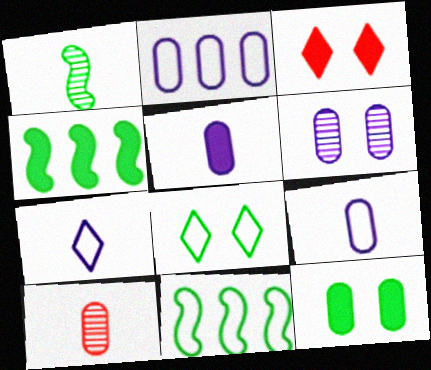[[1, 2, 3], 
[2, 5, 6], 
[2, 10, 12], 
[3, 4, 5]]